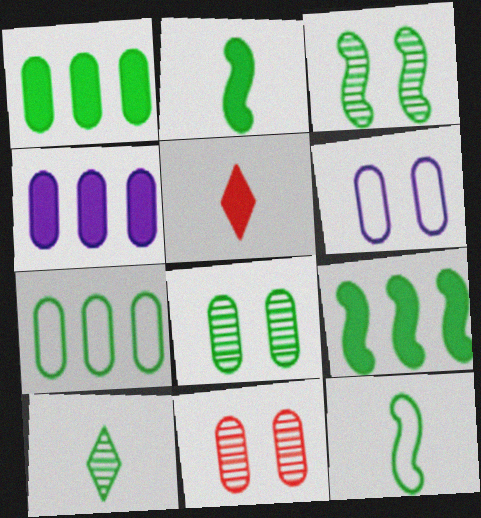[[3, 9, 12]]